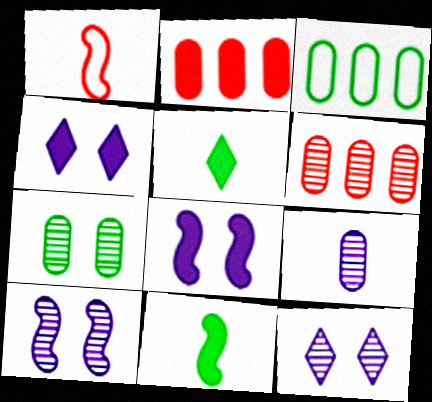[[1, 5, 9], 
[2, 4, 11], 
[2, 5, 8], 
[6, 7, 9]]